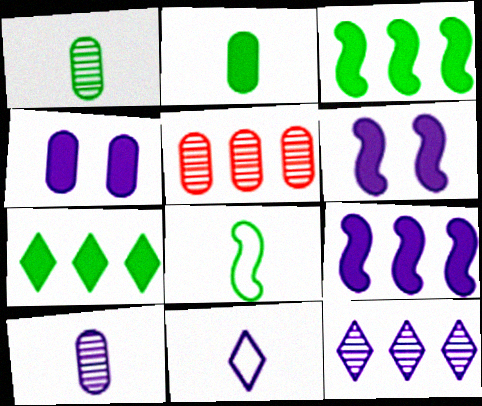[]